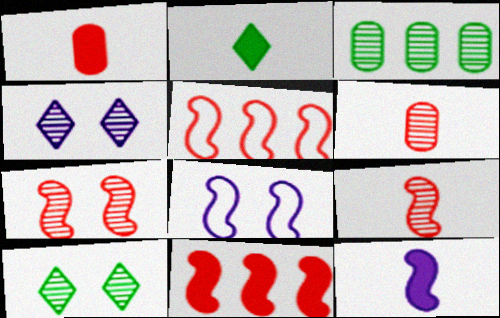[[1, 2, 12], 
[3, 4, 9]]